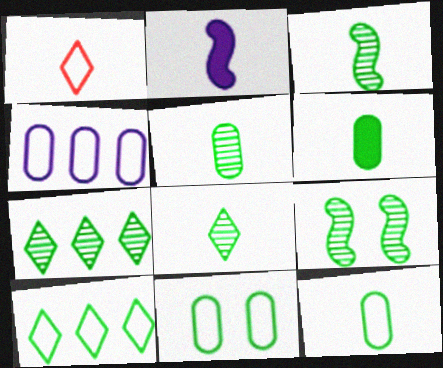[[1, 2, 5], 
[3, 5, 8], 
[5, 6, 12], 
[5, 7, 9], 
[6, 9, 10]]